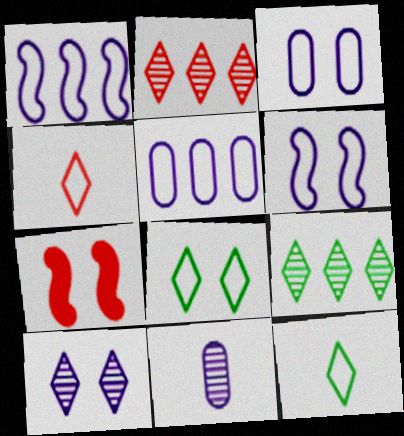[]